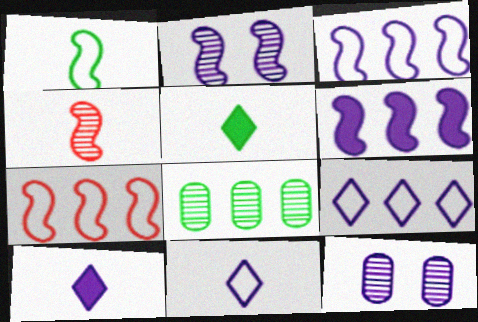[[3, 10, 12], 
[5, 7, 12], 
[6, 11, 12]]